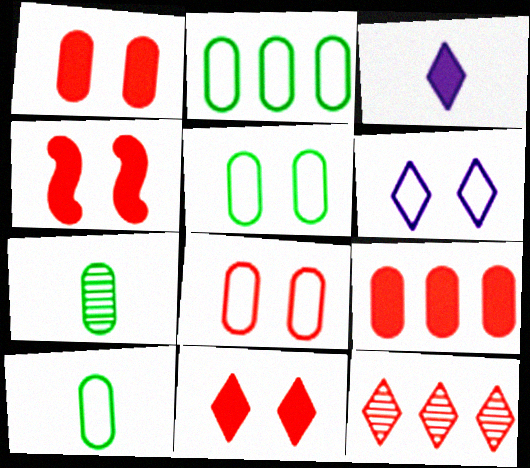[[1, 4, 11], 
[2, 5, 10]]